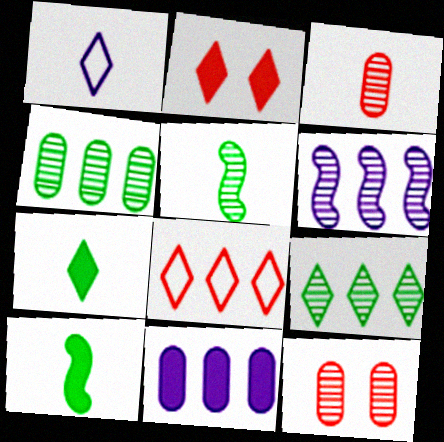[[1, 2, 9], 
[1, 3, 10], 
[2, 10, 11]]